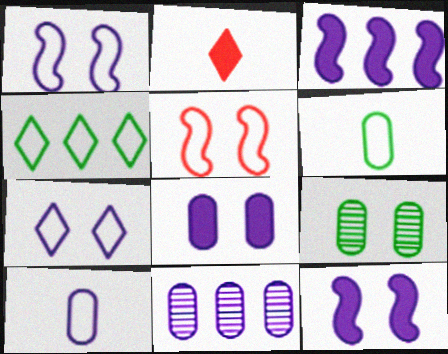[[4, 5, 10], 
[8, 10, 11]]